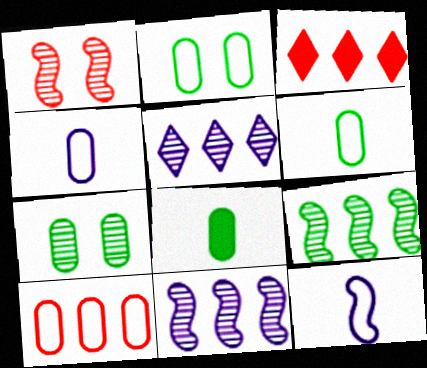[[2, 4, 10], 
[3, 7, 12]]